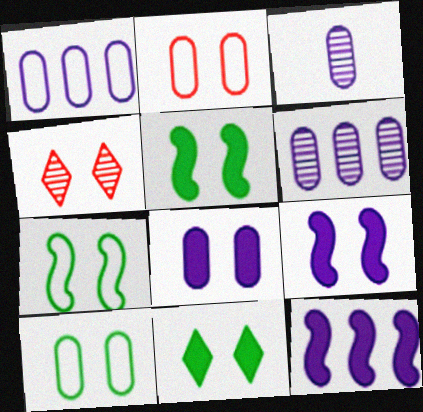[[1, 3, 8], 
[4, 7, 8], 
[4, 9, 10]]